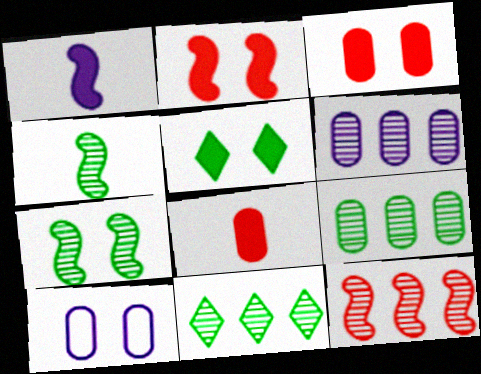[[6, 11, 12], 
[8, 9, 10]]